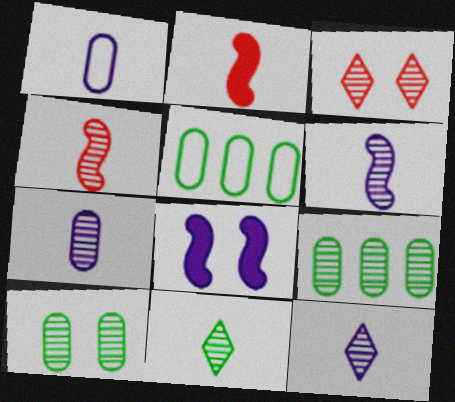[[1, 2, 11], 
[3, 6, 9], 
[4, 7, 11], 
[6, 7, 12]]